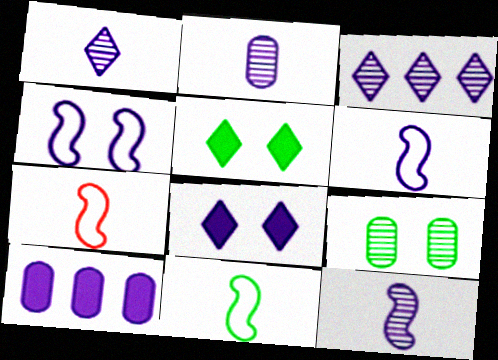[[1, 2, 12], 
[1, 4, 10], 
[6, 7, 11]]